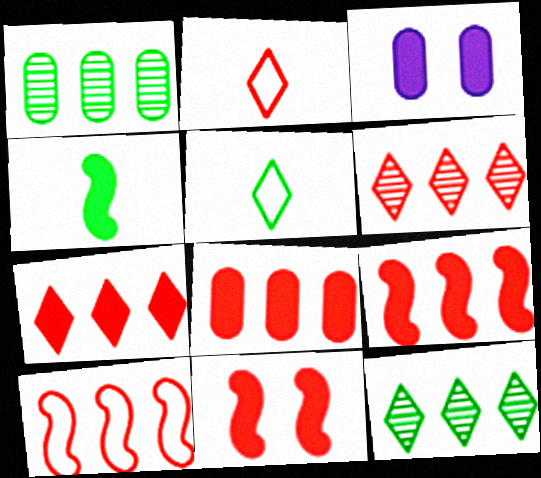[[3, 4, 7], 
[6, 8, 10], 
[7, 8, 9]]